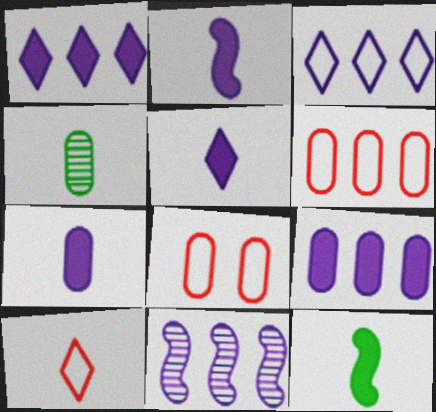[[2, 4, 10], 
[2, 5, 7], 
[3, 9, 11], 
[4, 8, 9]]